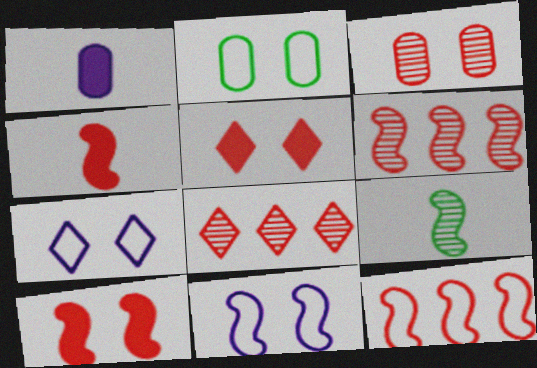[]